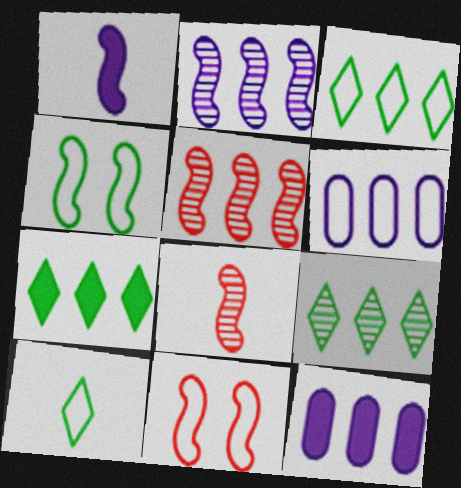[[1, 4, 5], 
[3, 5, 12], 
[3, 7, 9], 
[5, 6, 7], 
[6, 10, 11]]